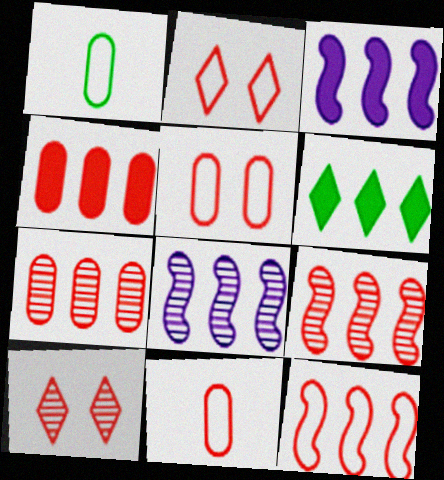[[1, 3, 10], 
[2, 11, 12], 
[3, 4, 6]]